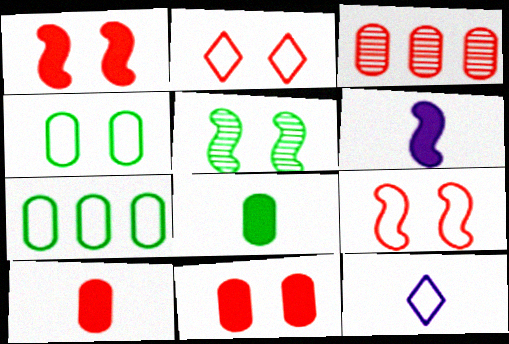[[7, 9, 12]]